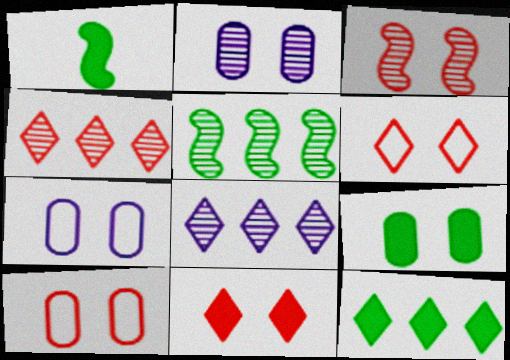[[1, 4, 7], 
[1, 8, 10], 
[1, 9, 12], 
[2, 9, 10], 
[3, 10, 11]]